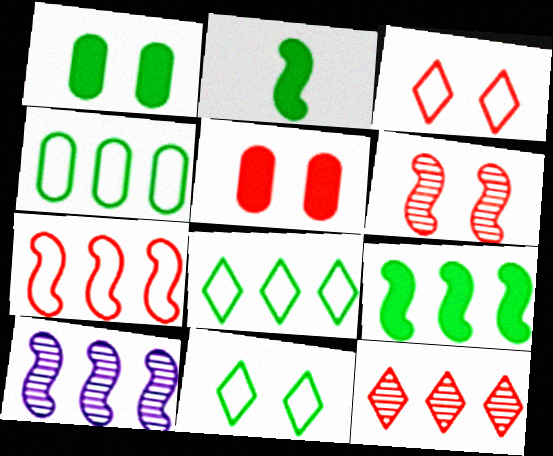[[3, 5, 6], 
[7, 9, 10]]